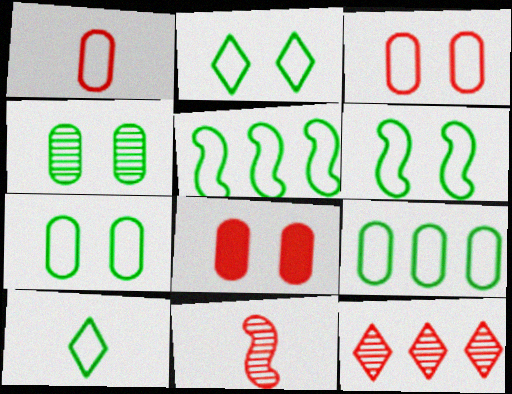[[2, 6, 7], 
[5, 7, 10], 
[6, 9, 10]]